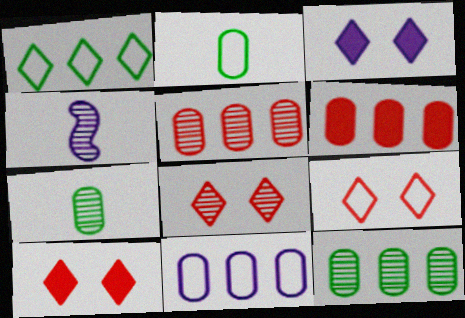[[3, 4, 11], 
[4, 8, 12], 
[6, 11, 12], 
[8, 9, 10]]